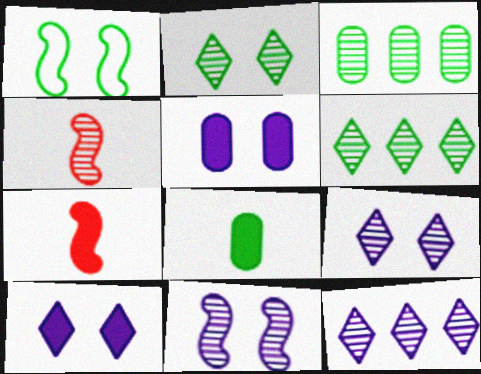[[1, 6, 8], 
[3, 4, 9]]